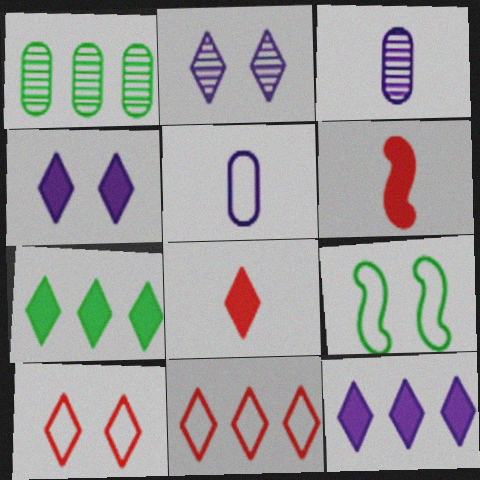[[4, 7, 8], 
[5, 9, 11]]